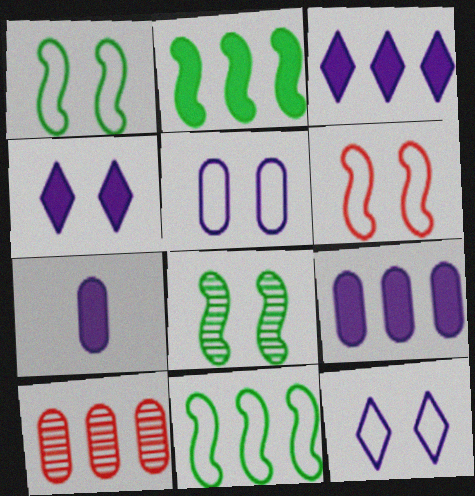[[3, 10, 11]]